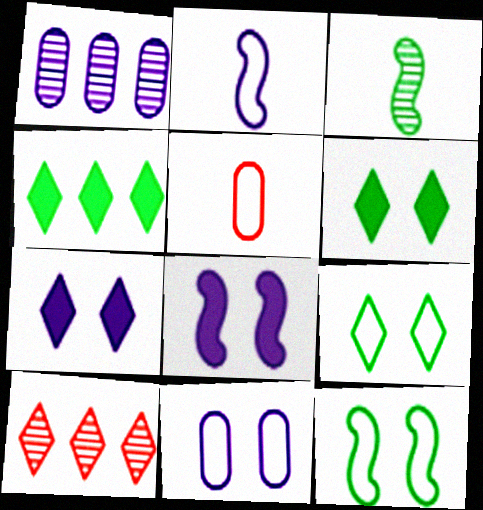[[1, 2, 7]]